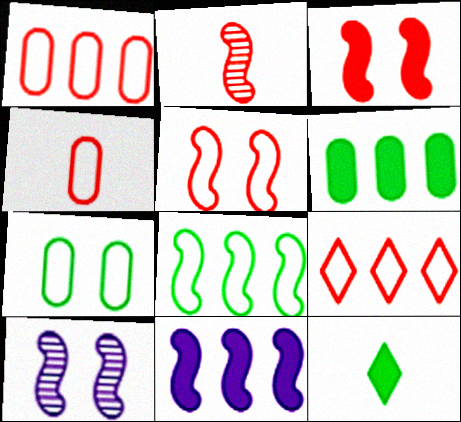[[1, 10, 12], 
[4, 5, 9]]